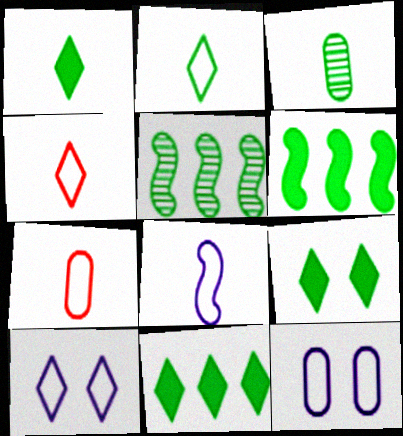[[1, 9, 11], 
[2, 7, 8]]